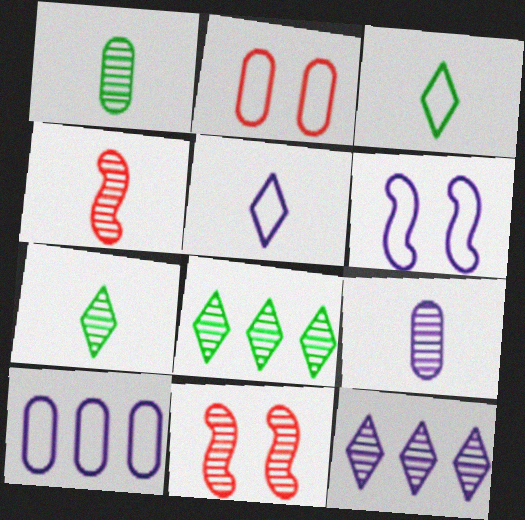[[1, 11, 12], 
[4, 7, 9], 
[5, 6, 10], 
[8, 9, 11]]